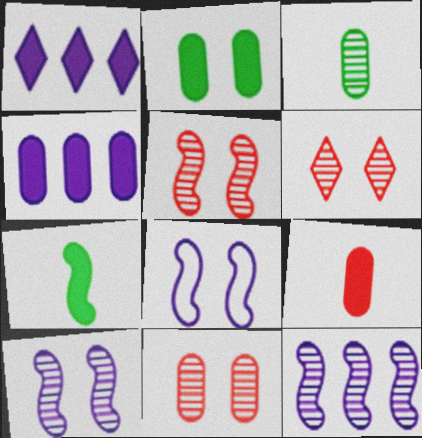[[2, 4, 9], 
[2, 6, 8], 
[3, 6, 12], 
[5, 6, 11]]